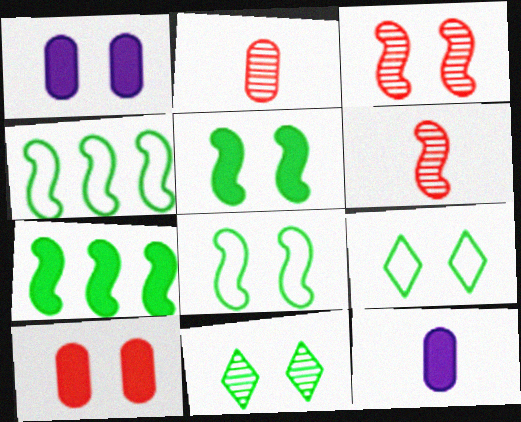[[1, 3, 9]]